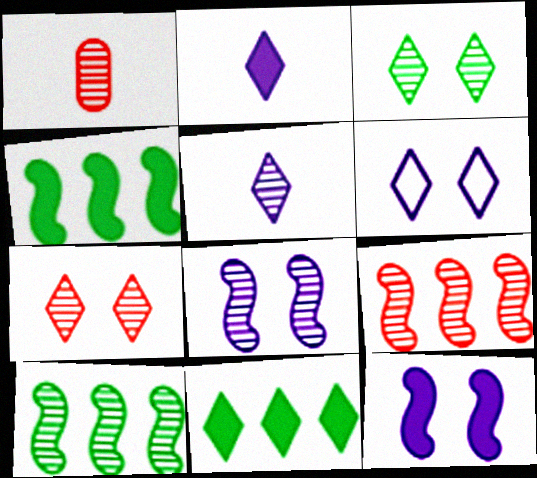[[1, 4, 6], 
[1, 7, 9]]